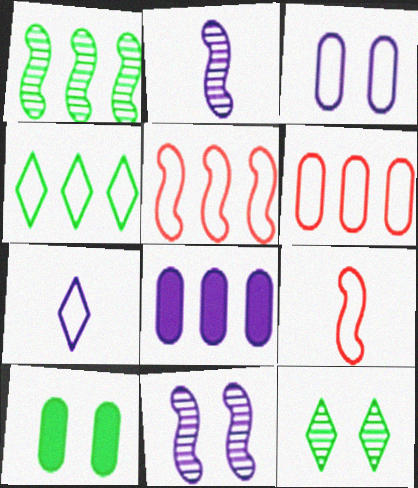[[3, 4, 9], 
[7, 8, 11], 
[8, 9, 12]]